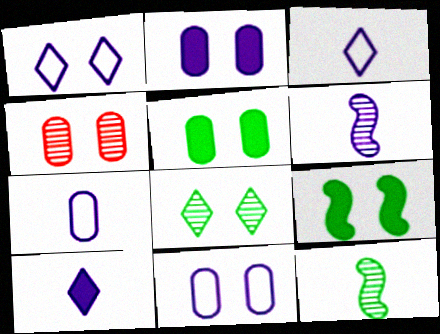[[1, 4, 9], 
[4, 5, 11], 
[6, 7, 10]]